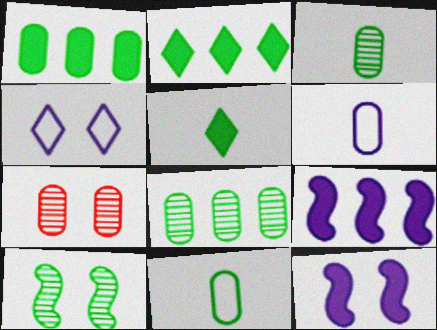[[1, 6, 7], 
[2, 10, 11]]